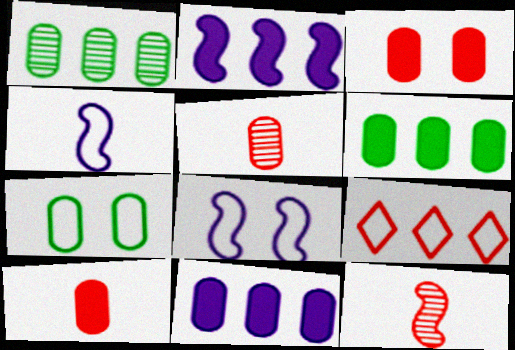[[1, 2, 9], 
[3, 9, 12], 
[4, 7, 9], 
[5, 7, 11]]